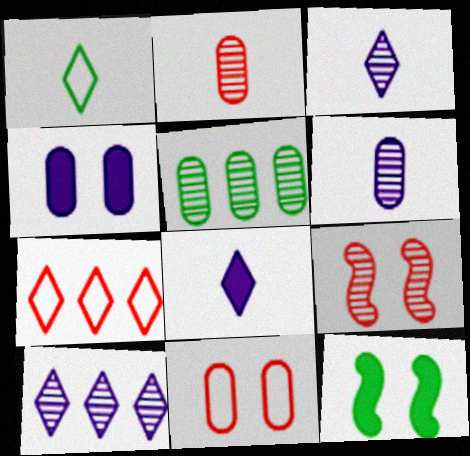[[1, 5, 12], 
[3, 5, 9], 
[6, 7, 12]]